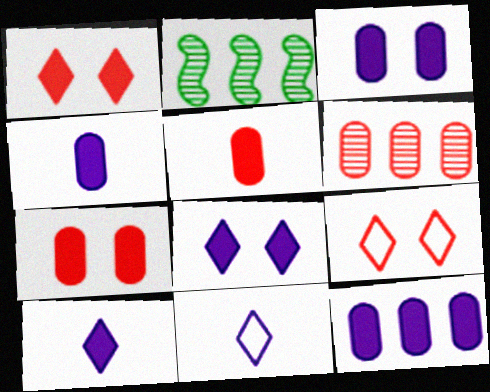[[2, 4, 9], 
[2, 7, 11], 
[3, 4, 12]]